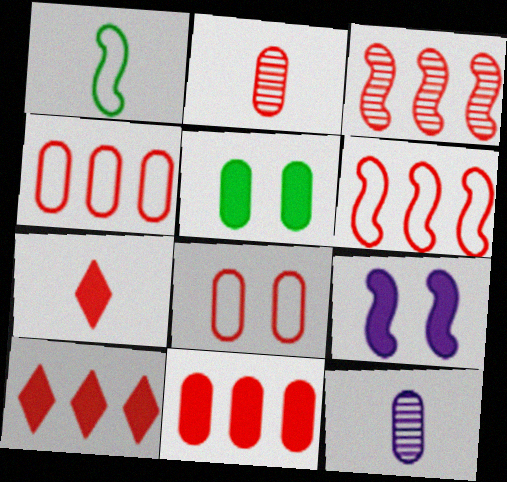[[1, 3, 9], 
[1, 7, 12], 
[2, 8, 11], 
[3, 4, 10], 
[3, 7, 8], 
[4, 5, 12]]